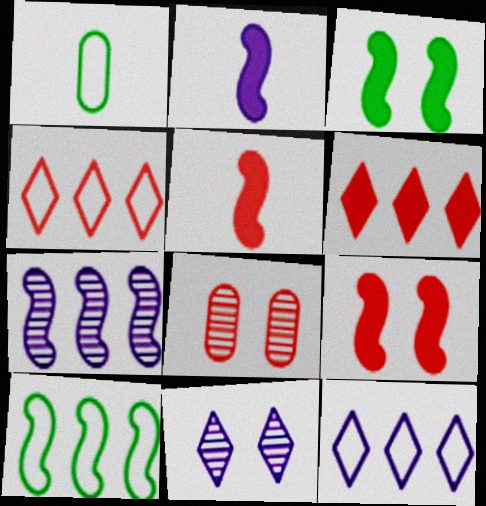[[4, 5, 8]]